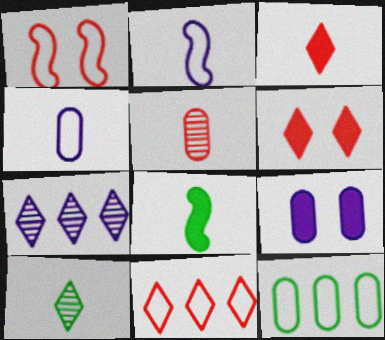[[2, 7, 9], 
[5, 9, 12]]